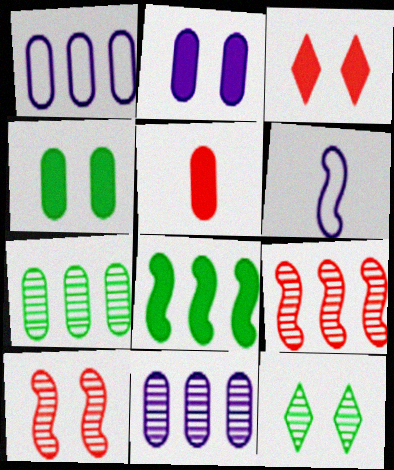[[3, 6, 7], 
[6, 8, 10]]